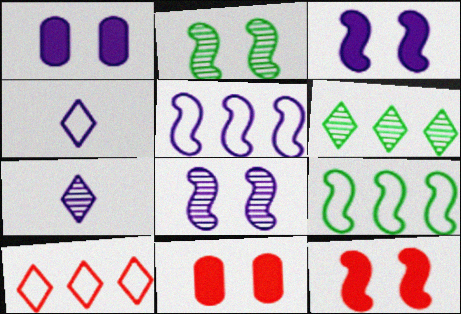[[1, 5, 7], 
[7, 9, 11]]